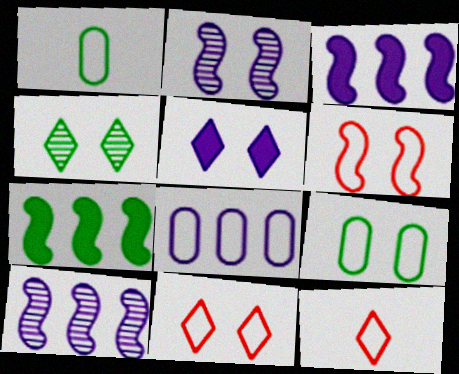[[1, 4, 7], 
[4, 5, 11]]